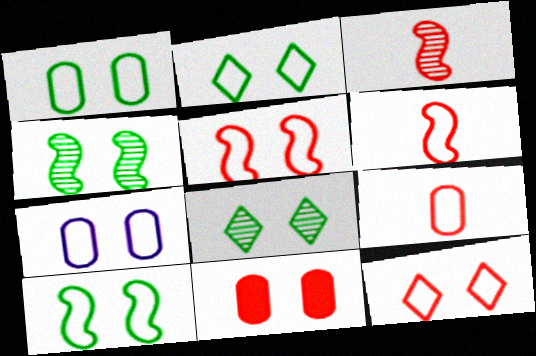[[1, 2, 10], 
[2, 5, 7], 
[7, 10, 12]]